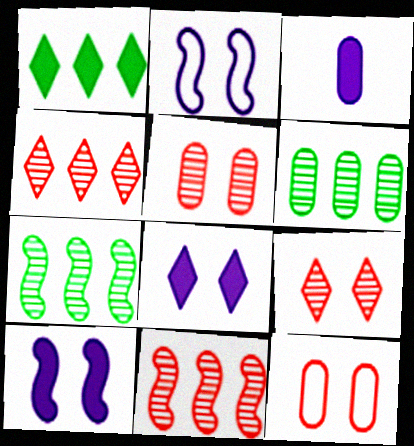[[3, 6, 12]]